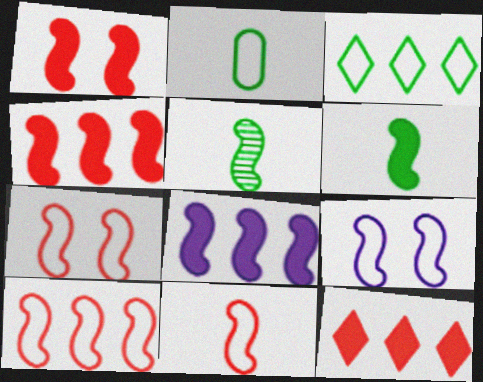[[1, 6, 8], 
[4, 5, 9], 
[5, 7, 8], 
[7, 10, 11]]